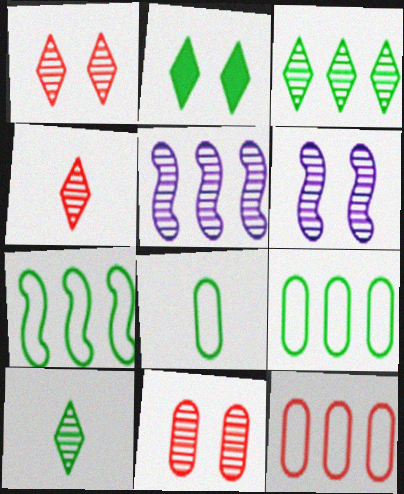[[5, 10, 11]]